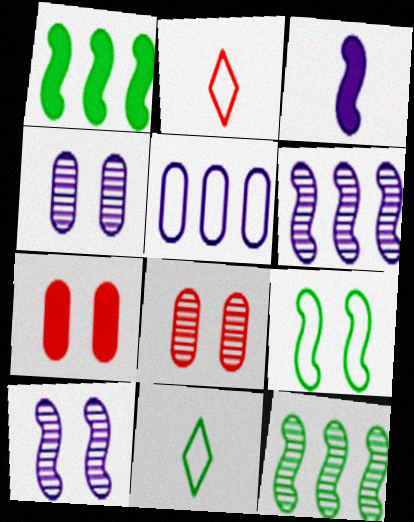[[1, 2, 4], 
[2, 5, 9], 
[6, 7, 11]]